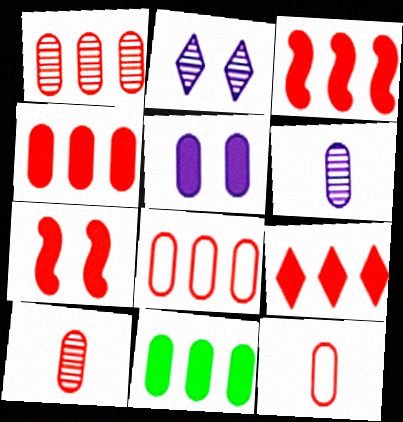[[1, 4, 8], 
[3, 4, 9]]